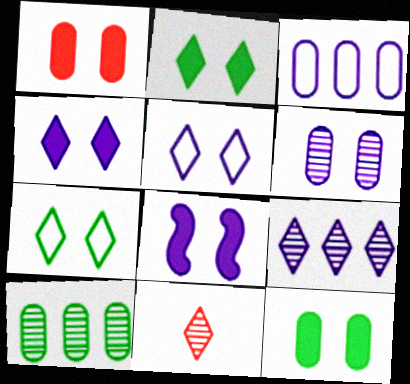[[1, 2, 8], 
[5, 6, 8]]